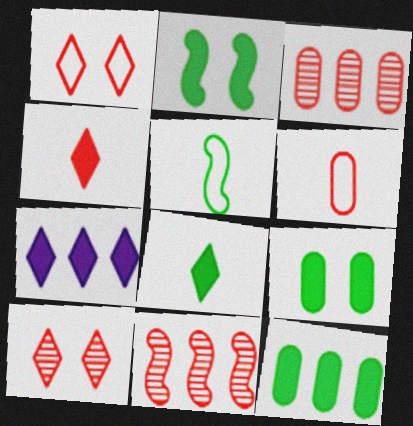[[2, 8, 12]]